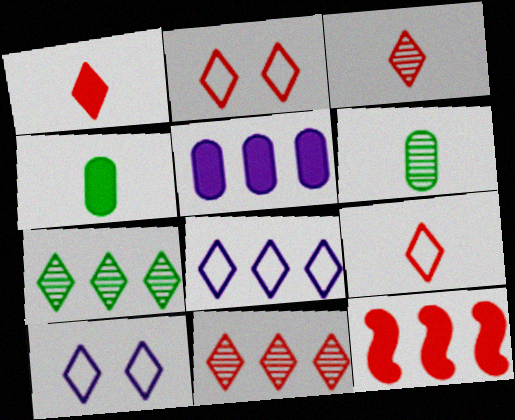[[1, 2, 11], 
[1, 3, 9], 
[1, 7, 10], 
[6, 10, 12]]